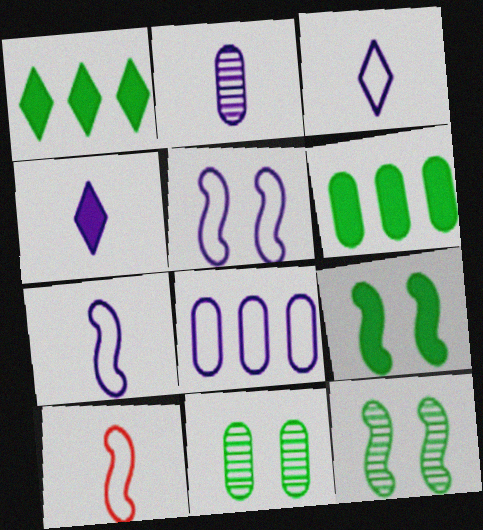[[2, 4, 7], 
[3, 5, 8]]